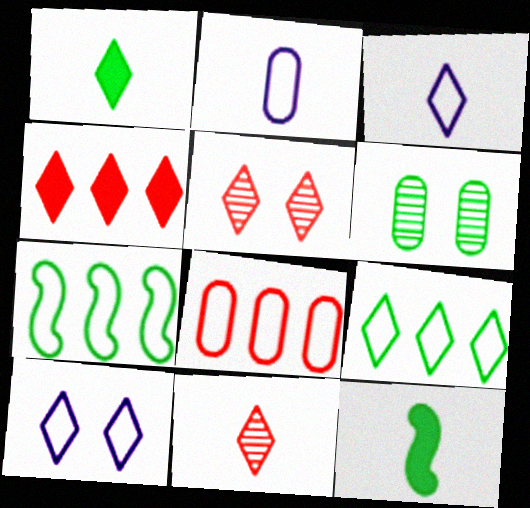[[1, 3, 11], 
[1, 6, 7], 
[2, 11, 12], 
[6, 9, 12]]